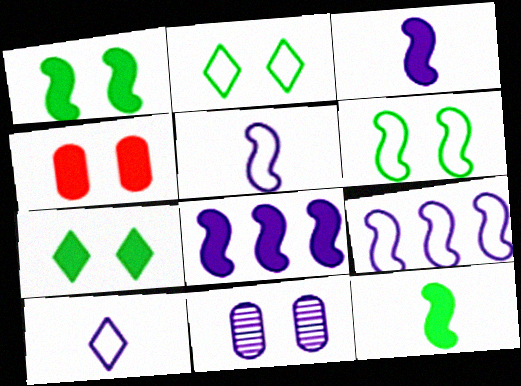[[8, 10, 11]]